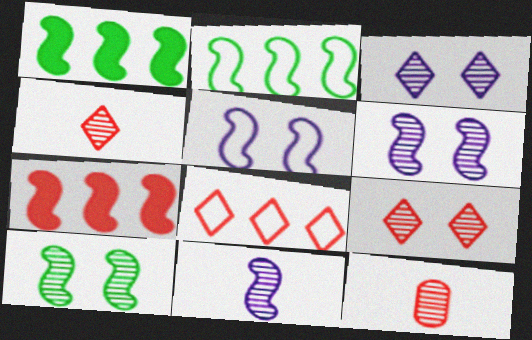[]